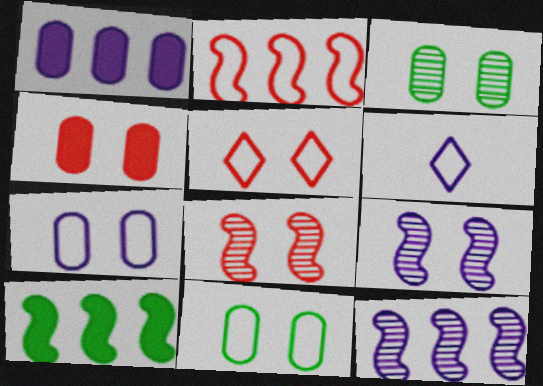[[1, 6, 9], 
[2, 6, 11], 
[2, 10, 12], 
[3, 4, 7], 
[4, 5, 8]]